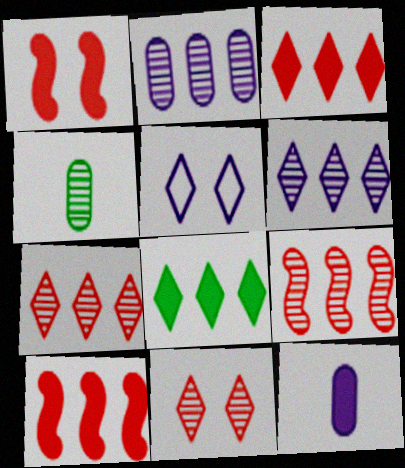[[1, 8, 12], 
[4, 5, 10]]